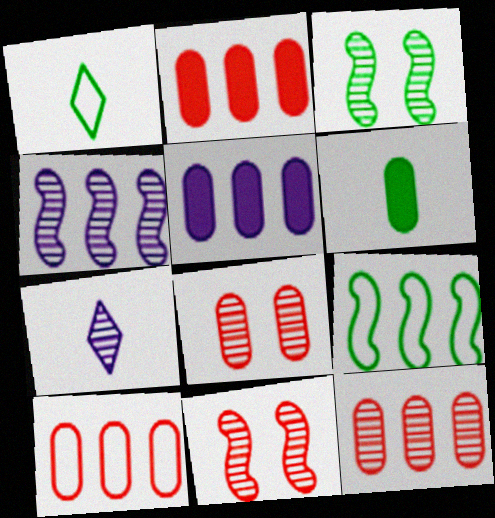[[1, 5, 11], 
[2, 10, 12], 
[3, 7, 12]]